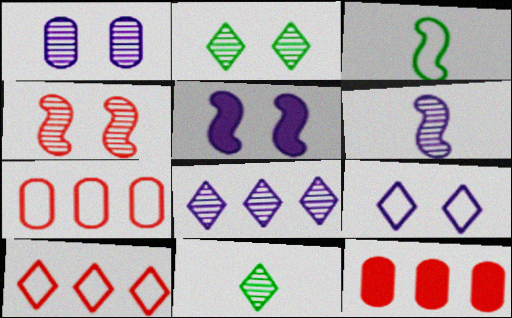[[1, 2, 4], 
[1, 5, 9], 
[1, 6, 8], 
[3, 7, 9], 
[5, 7, 11]]